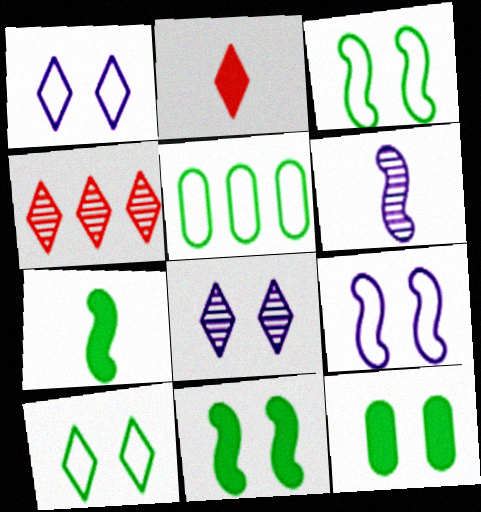[]